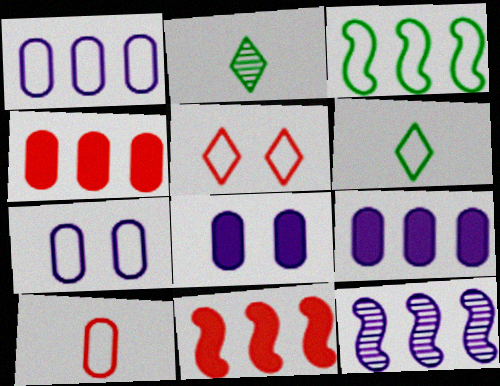[[2, 7, 11], 
[3, 11, 12]]